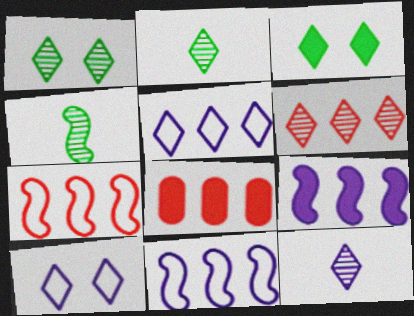[[1, 6, 12], 
[4, 8, 10], 
[6, 7, 8]]